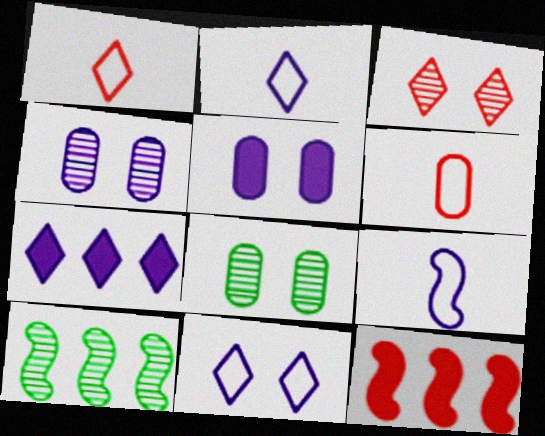[[1, 5, 10], 
[2, 8, 12], 
[3, 6, 12], 
[4, 7, 9]]